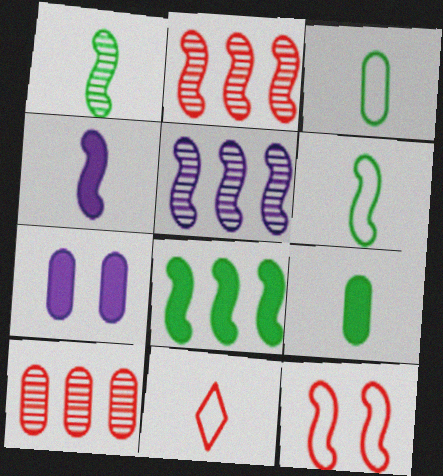[[3, 7, 10]]